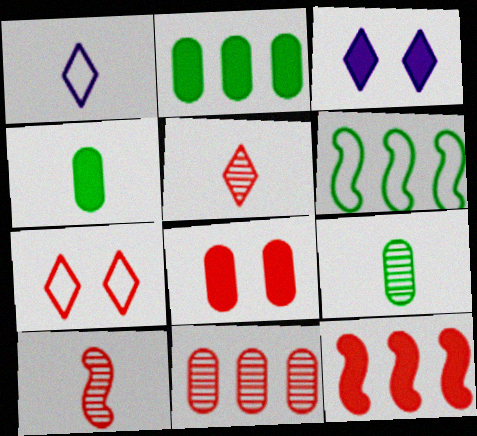[[1, 4, 10], 
[3, 4, 12]]